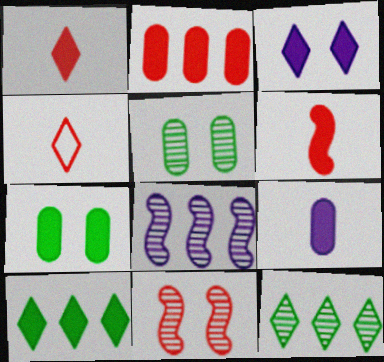[[1, 3, 10], 
[2, 4, 11], 
[2, 7, 9], 
[3, 4, 12], 
[4, 7, 8]]